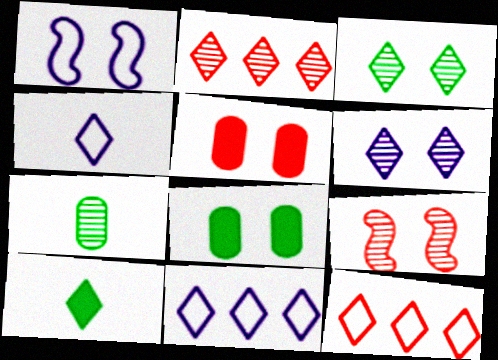[[1, 3, 5], 
[6, 10, 12]]